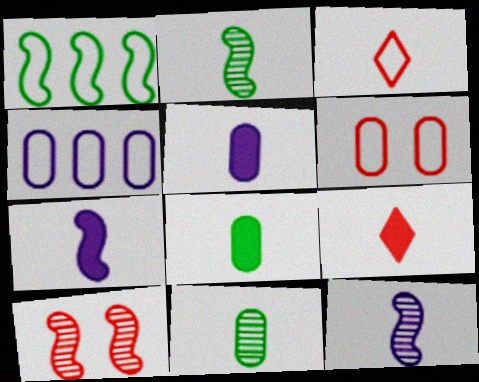[[1, 7, 10], 
[2, 3, 5], 
[3, 7, 11], 
[3, 8, 12], 
[7, 8, 9]]